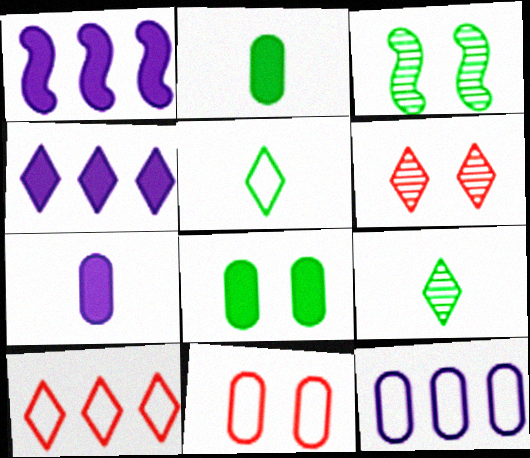[[1, 9, 11], 
[3, 7, 10], 
[4, 5, 6]]